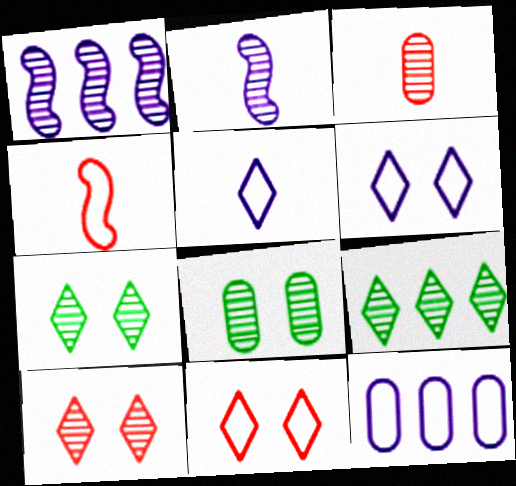[[1, 3, 7]]